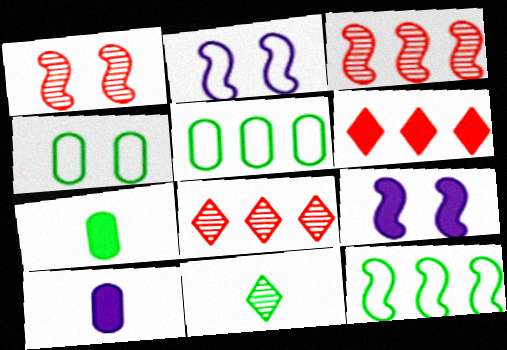[[2, 7, 8], 
[6, 7, 9]]